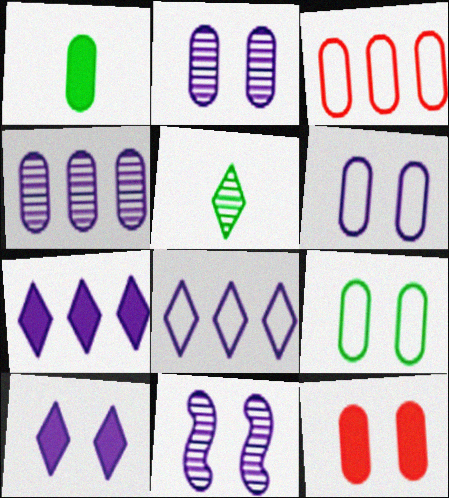[[1, 2, 3], 
[2, 9, 12], 
[6, 10, 11]]